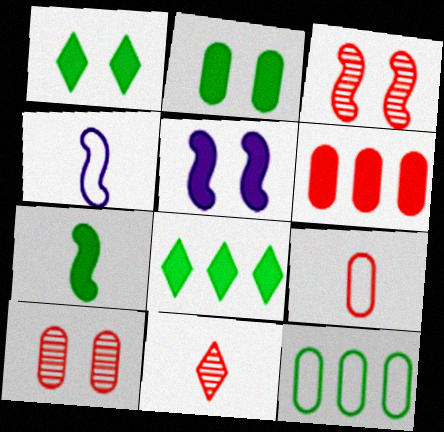[[2, 7, 8], 
[4, 8, 10], 
[5, 11, 12], 
[6, 9, 10]]